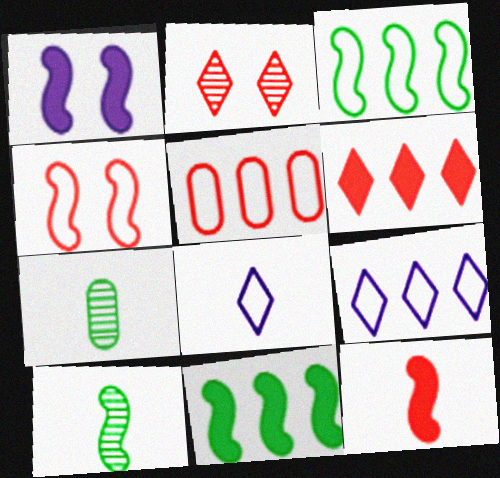[[1, 11, 12], 
[2, 5, 12], 
[3, 5, 9], 
[7, 8, 12]]